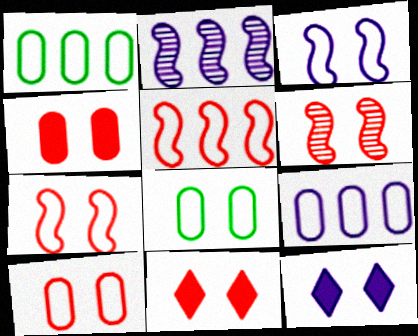[[6, 8, 12], 
[6, 10, 11]]